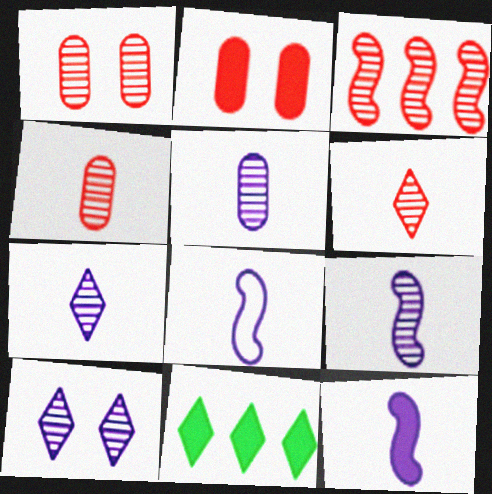[[1, 3, 6], 
[1, 8, 11], 
[2, 11, 12], 
[5, 7, 9], 
[8, 9, 12]]